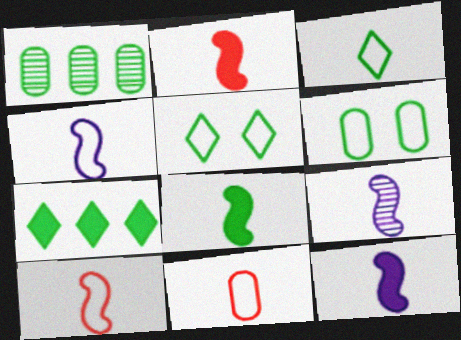[[1, 5, 8], 
[2, 8, 12], 
[3, 4, 11], 
[4, 9, 12], 
[8, 9, 10]]